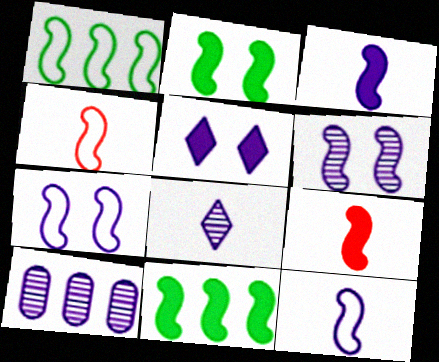[[1, 4, 7], 
[1, 6, 9], 
[4, 6, 11], 
[5, 10, 12], 
[6, 8, 10]]